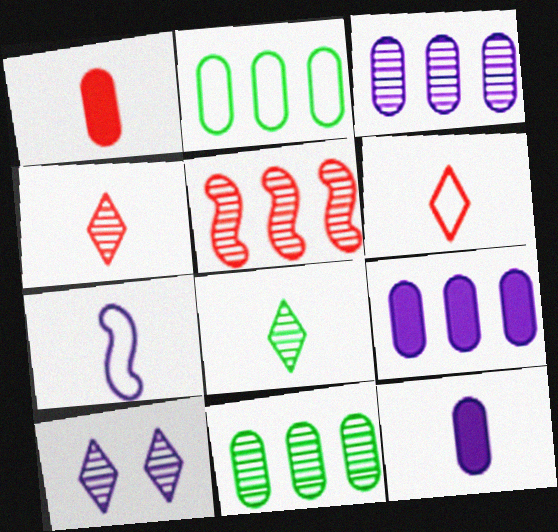[[1, 7, 8], 
[7, 9, 10]]